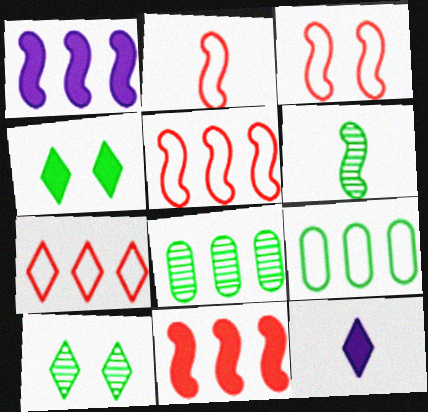[[1, 3, 6], 
[1, 7, 8], 
[2, 3, 5], 
[3, 8, 12], 
[4, 6, 9], 
[6, 8, 10], 
[7, 10, 12]]